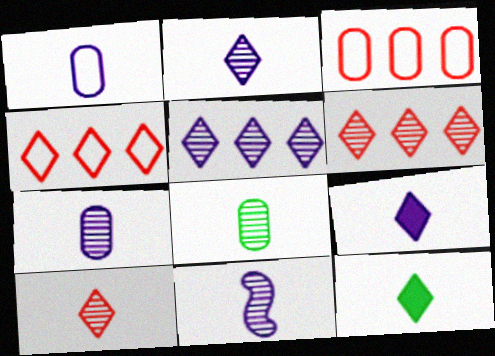[[1, 9, 11], 
[2, 7, 11], 
[8, 10, 11]]